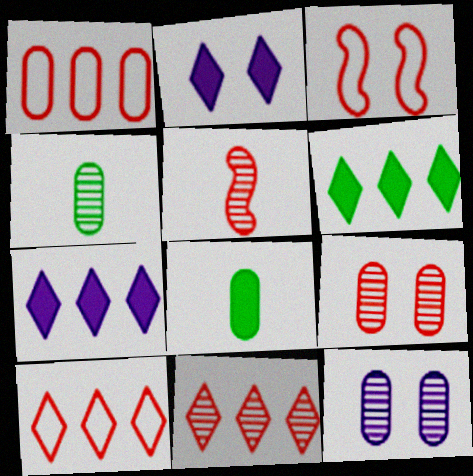[[1, 8, 12], 
[3, 4, 7], 
[5, 9, 11]]